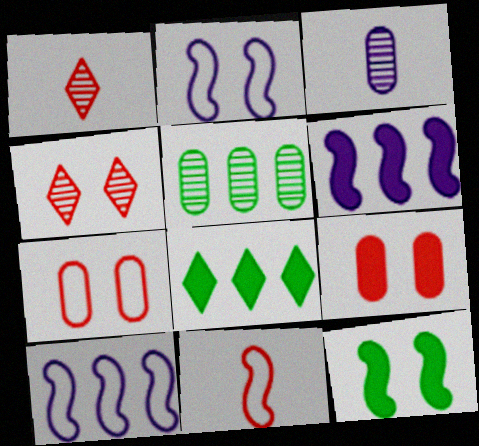[]